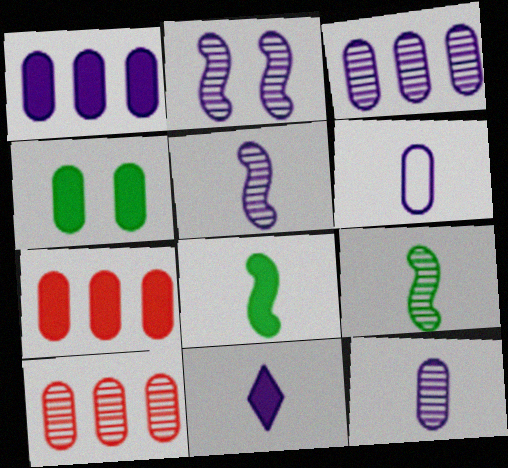[[4, 6, 10], 
[5, 6, 11]]